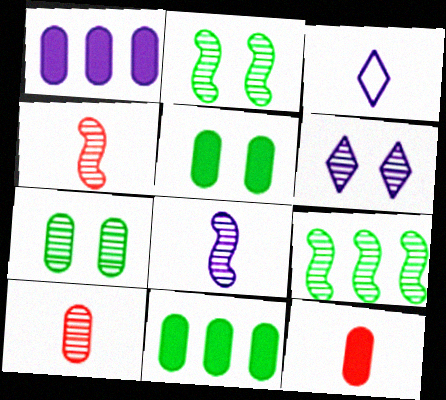[[1, 5, 12], 
[6, 9, 10]]